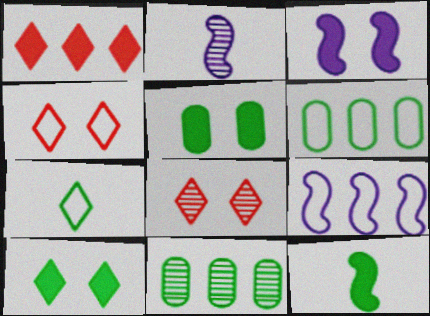[[1, 9, 11], 
[2, 3, 9], 
[2, 8, 11]]